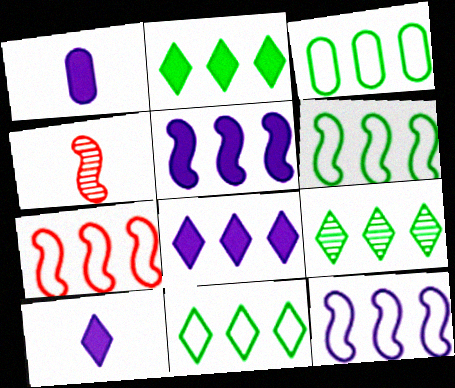[[2, 9, 11], 
[3, 6, 11], 
[6, 7, 12]]